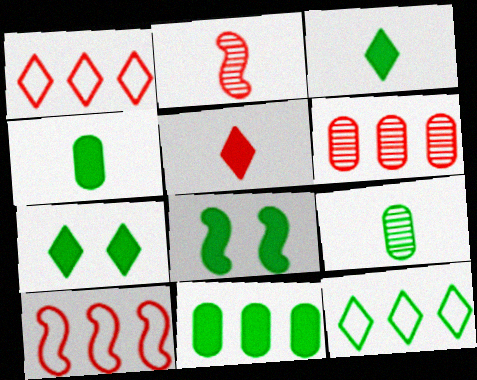[[3, 8, 11], 
[8, 9, 12]]